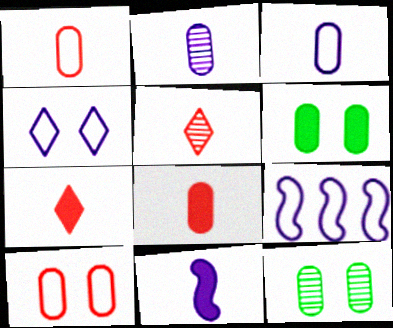[[3, 4, 9], 
[5, 6, 9], 
[7, 9, 12]]